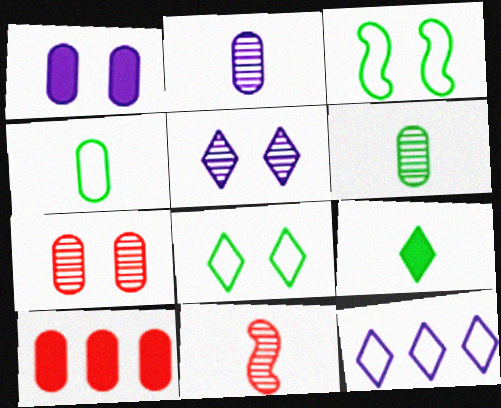[]